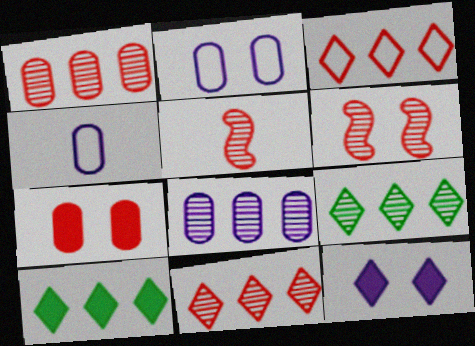[[2, 5, 10], 
[3, 5, 7], 
[4, 6, 10]]